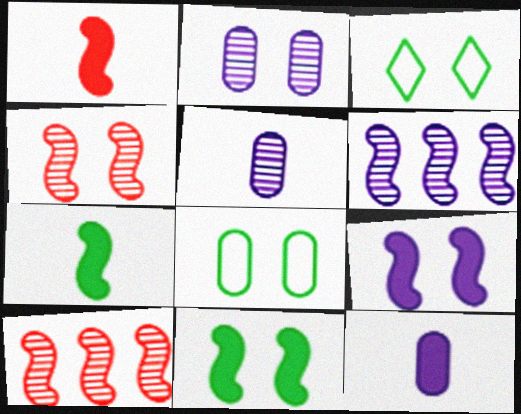[[3, 10, 12]]